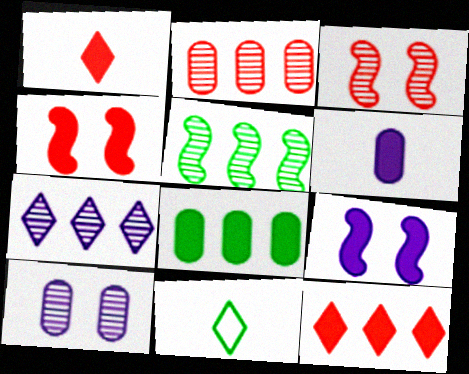[[1, 8, 9], 
[2, 5, 7], 
[2, 9, 11]]